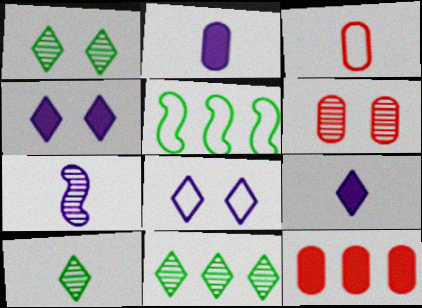[[1, 10, 11], 
[3, 5, 8], 
[3, 6, 12], 
[5, 6, 9], 
[6, 7, 11]]